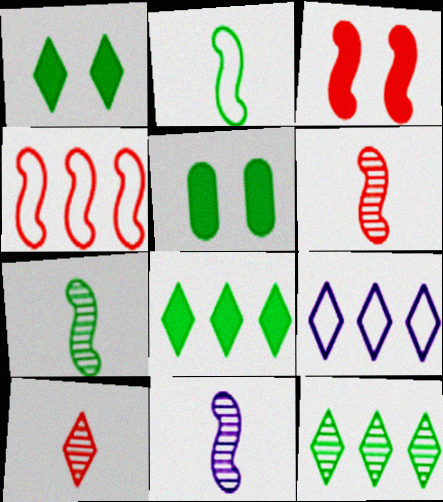[[1, 9, 10], 
[2, 5, 12], 
[3, 4, 6], 
[5, 6, 9], 
[6, 7, 11]]